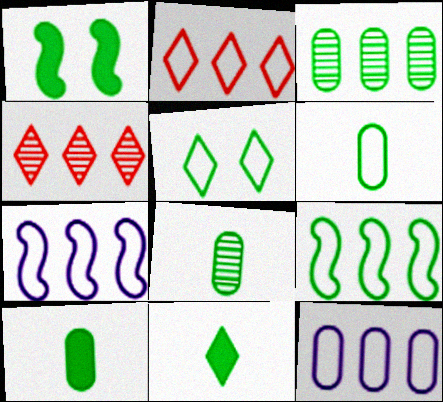[[2, 9, 12], 
[5, 6, 9], 
[6, 8, 10]]